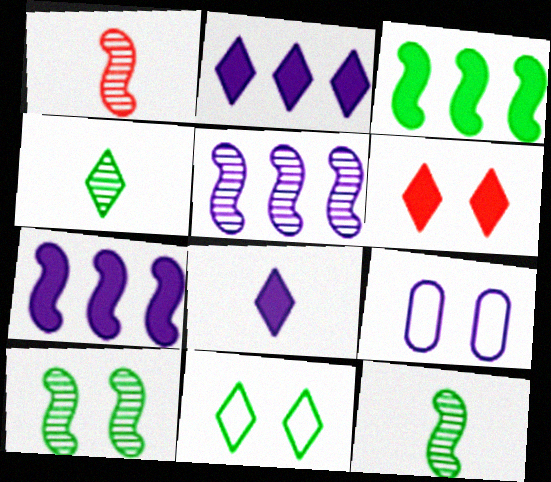[[1, 5, 10], 
[5, 8, 9], 
[6, 9, 10]]